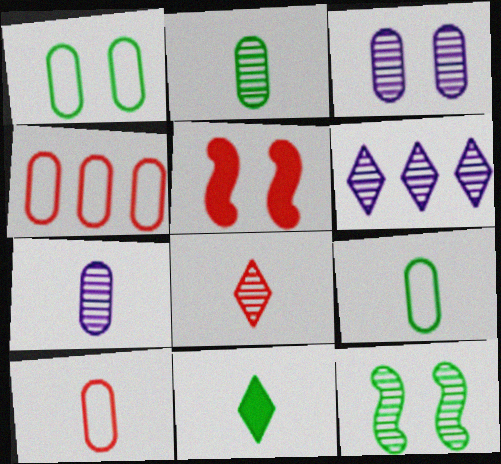[[4, 5, 8], 
[5, 6, 9]]